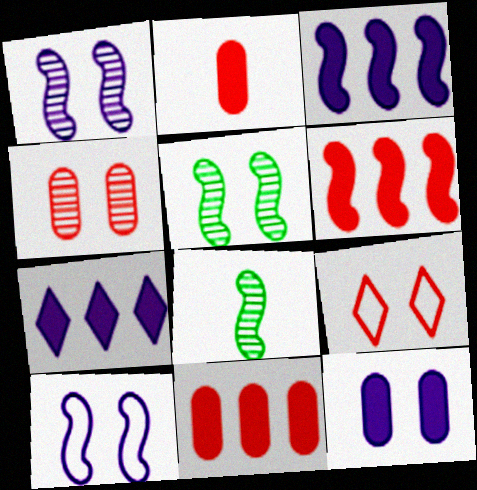[[5, 9, 12], 
[6, 8, 10]]